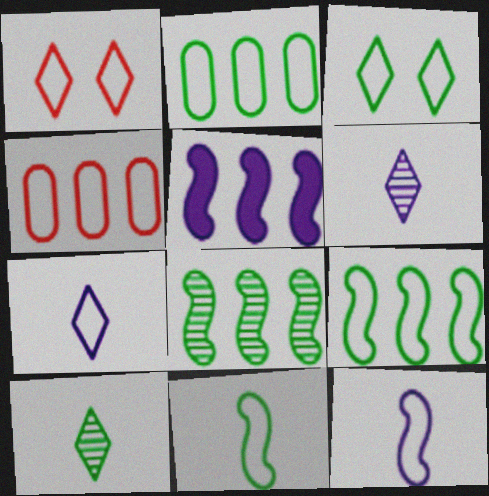[[1, 2, 12], 
[2, 3, 11], 
[3, 4, 12]]